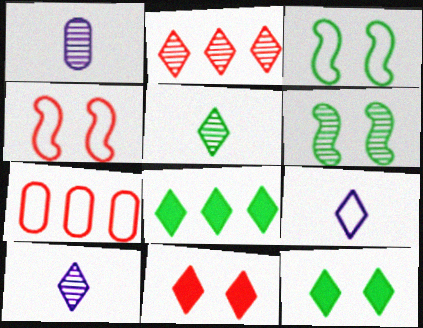[[1, 2, 6], 
[1, 4, 8], 
[2, 9, 12], 
[3, 7, 9]]